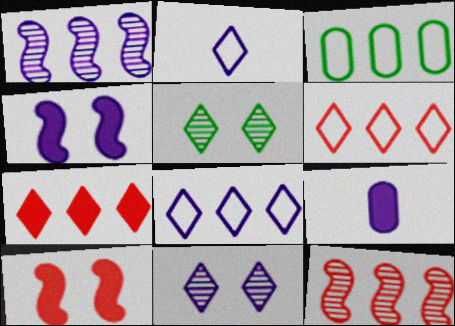[[1, 3, 7], 
[2, 5, 7]]